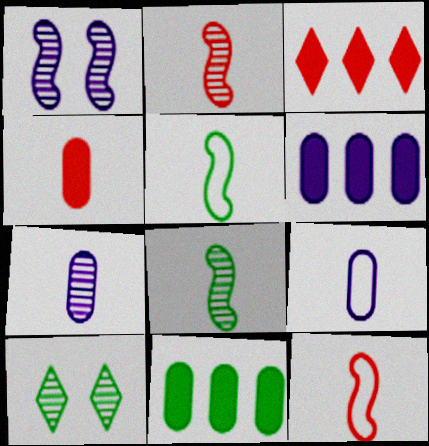[[5, 10, 11], 
[6, 10, 12]]